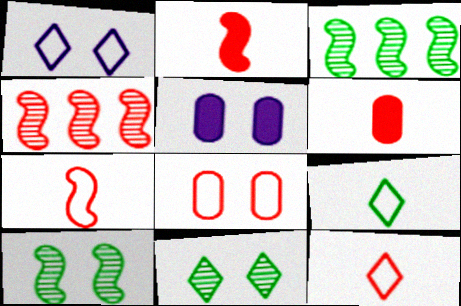[[1, 3, 6], 
[3, 5, 12], 
[4, 5, 9]]